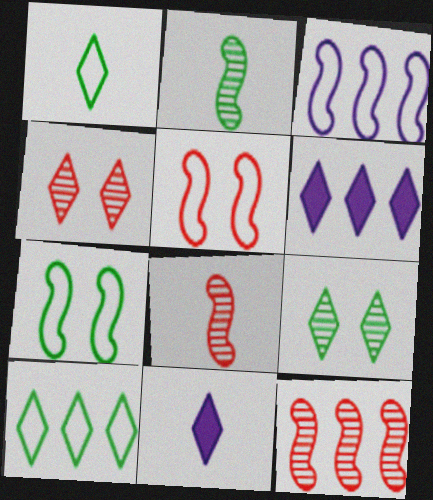[[1, 4, 6], 
[4, 10, 11]]